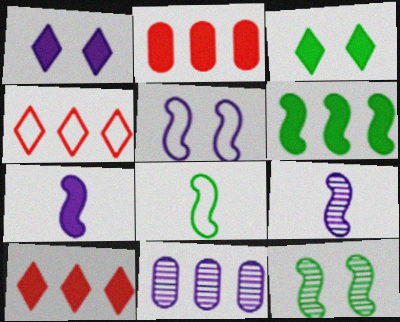[[2, 3, 7], 
[4, 6, 11], 
[6, 8, 12]]